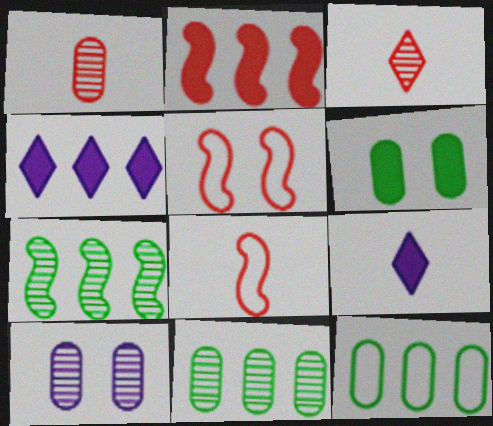[[1, 10, 11], 
[2, 6, 9], 
[3, 7, 10], 
[5, 9, 11]]